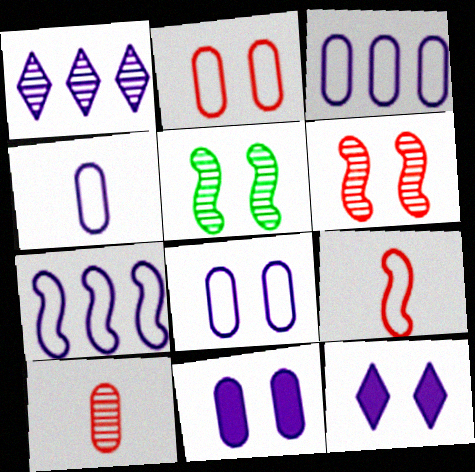[[1, 5, 10], 
[2, 5, 12], 
[3, 4, 8]]